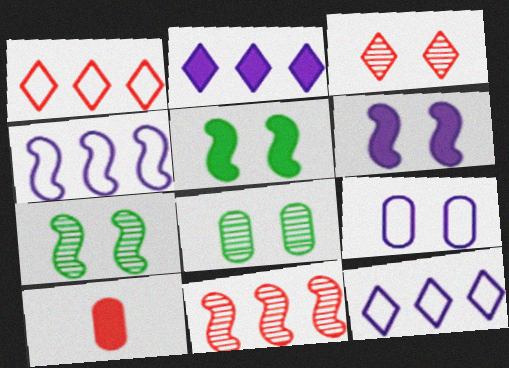[[2, 5, 10], 
[3, 5, 9], 
[7, 10, 12]]